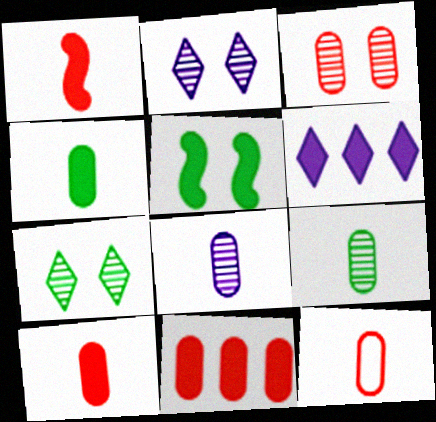[[3, 11, 12], 
[4, 8, 12], 
[5, 6, 10]]